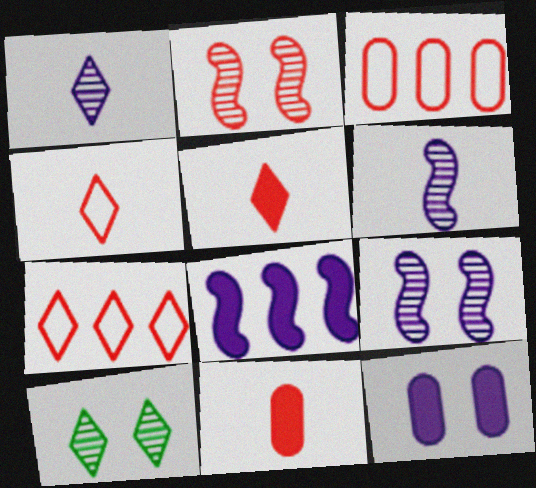[[2, 3, 5], 
[2, 7, 11]]